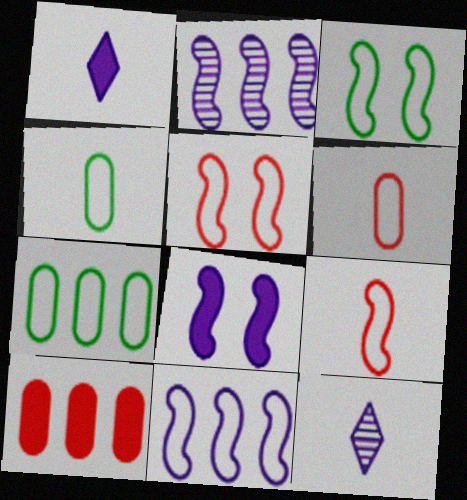[[3, 9, 11], 
[3, 10, 12]]